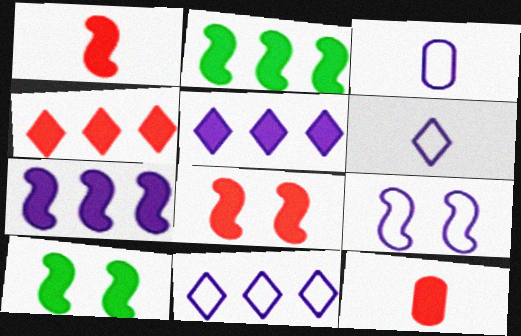[[1, 7, 10], 
[3, 9, 11], 
[4, 8, 12], 
[5, 10, 12]]